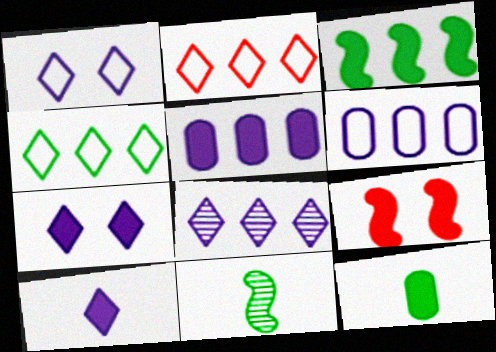[[1, 8, 10]]